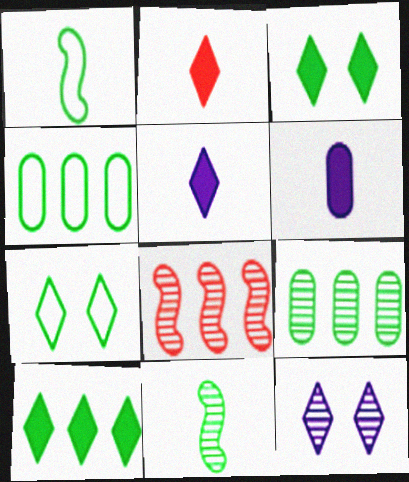[[1, 3, 9], 
[1, 4, 7], 
[3, 4, 11], 
[6, 7, 8]]